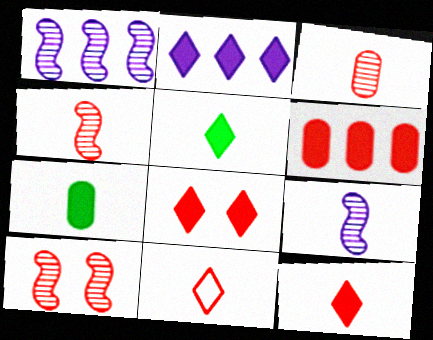[[2, 5, 8], 
[6, 10, 11], 
[7, 9, 11]]